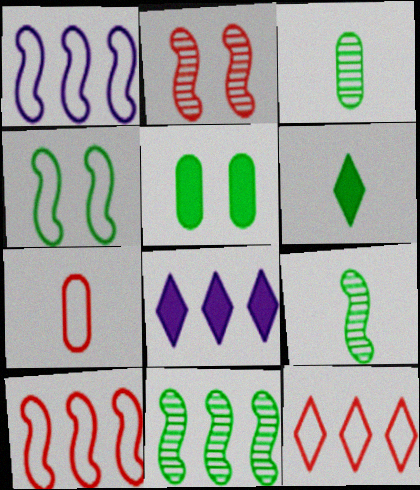[]